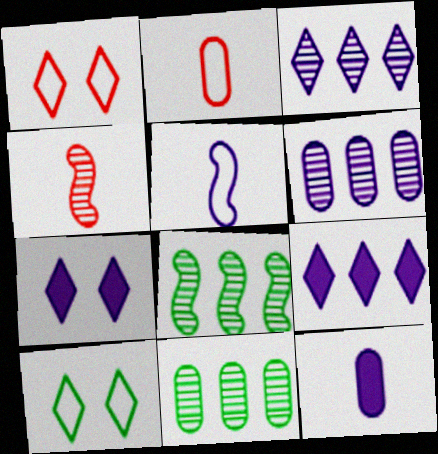[[1, 8, 12], 
[2, 7, 8], 
[5, 6, 7]]